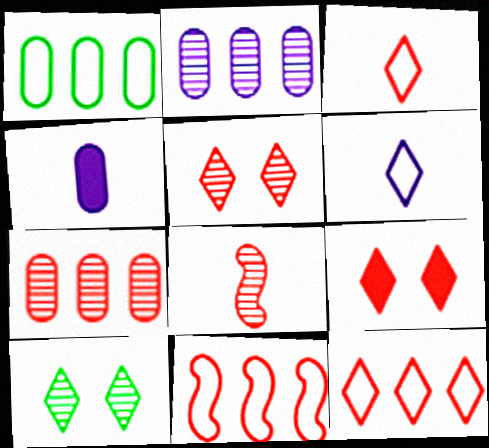[[2, 8, 10], 
[4, 10, 11], 
[5, 7, 8]]